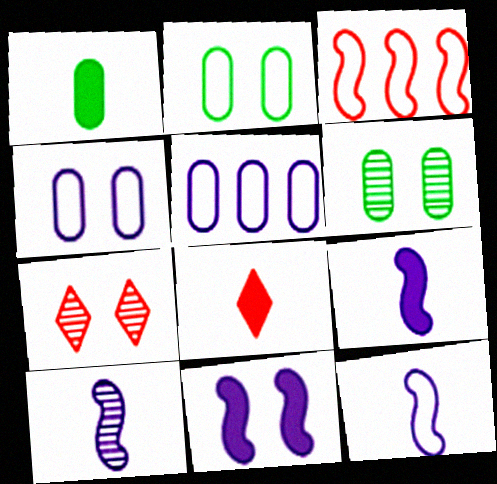[[1, 8, 9], 
[2, 7, 11], 
[9, 10, 12]]